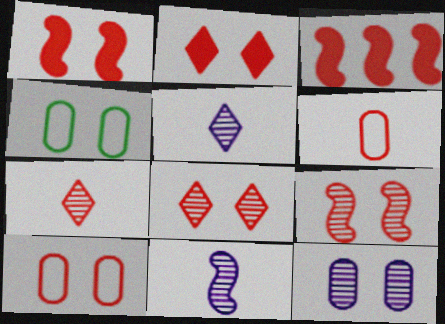[[1, 8, 10], 
[2, 9, 10], 
[3, 4, 5], 
[3, 6, 8], 
[3, 7, 10]]